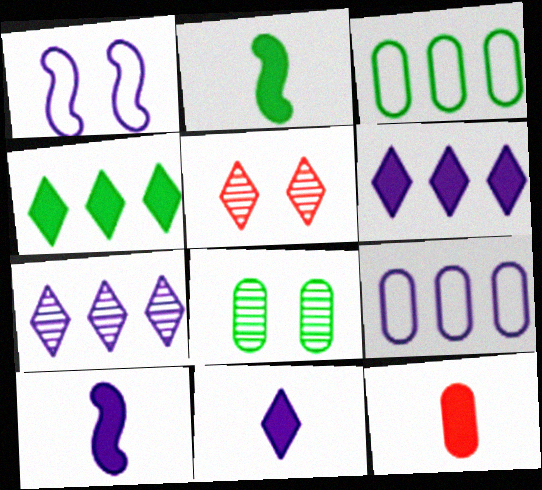[[2, 5, 9], 
[2, 11, 12], 
[3, 5, 10], 
[8, 9, 12]]